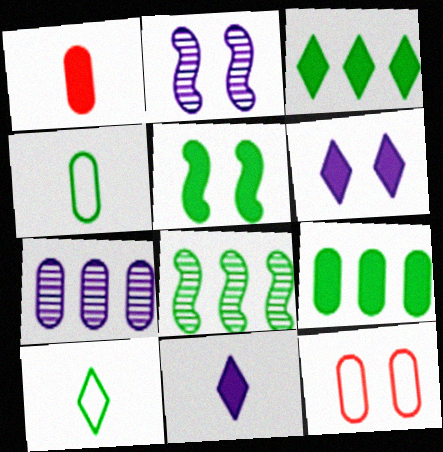[[8, 11, 12]]